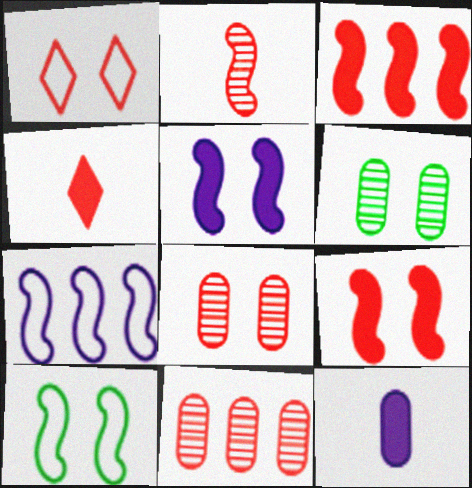[[1, 5, 6], 
[1, 8, 9], 
[4, 6, 7]]